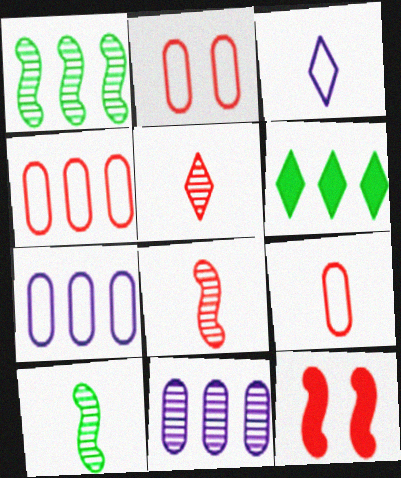[[2, 4, 9], 
[4, 5, 12]]